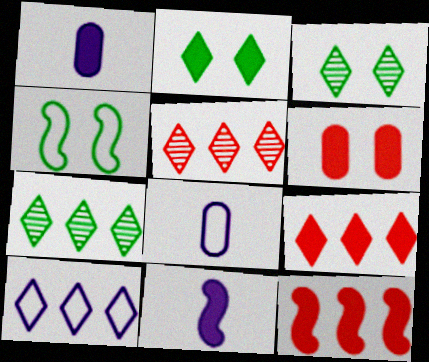[[1, 2, 12], 
[1, 4, 5], 
[3, 8, 12], 
[7, 9, 10]]